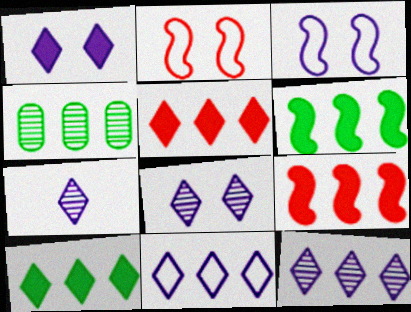[[1, 7, 11], 
[4, 9, 11], 
[7, 8, 12]]